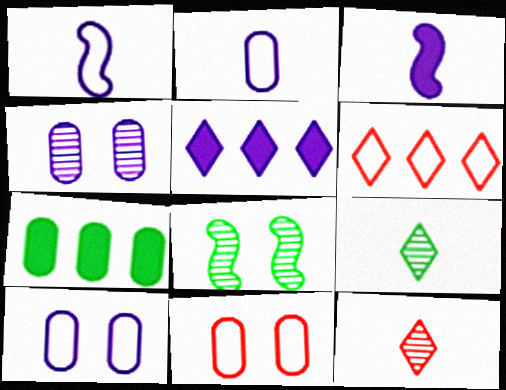[[1, 4, 5]]